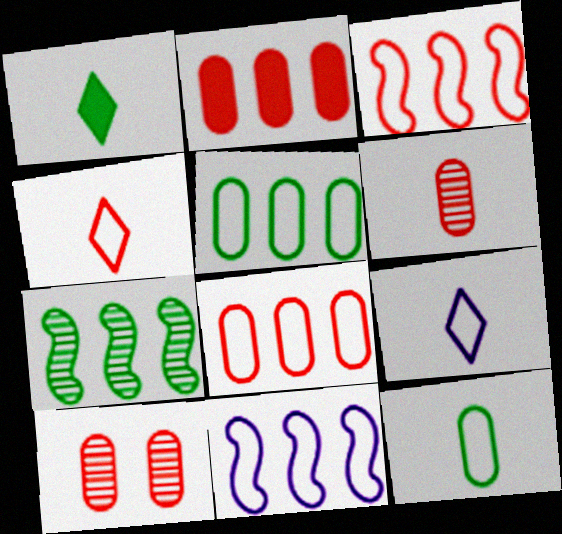[[1, 10, 11]]